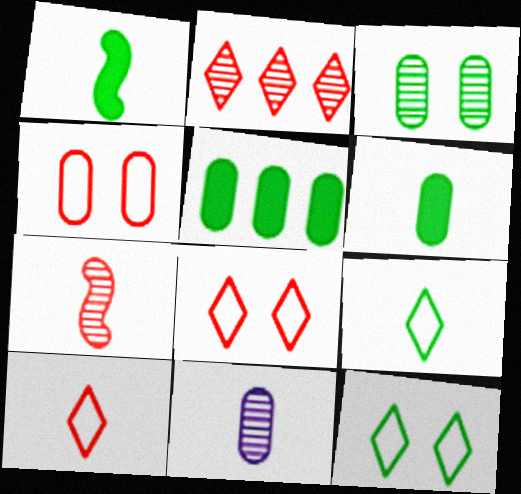[[1, 10, 11], 
[4, 5, 11]]